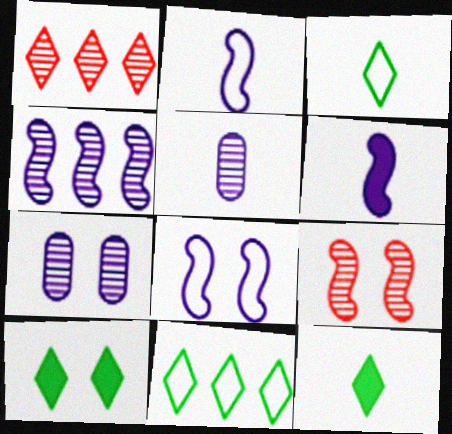[[4, 6, 8]]